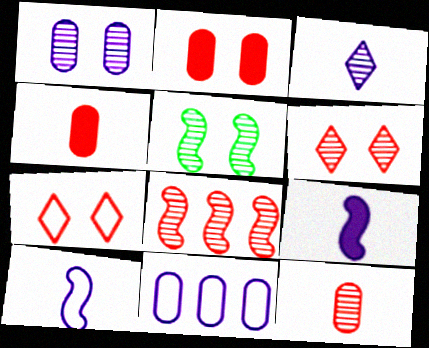[[1, 5, 6], 
[4, 7, 8], 
[6, 8, 12]]